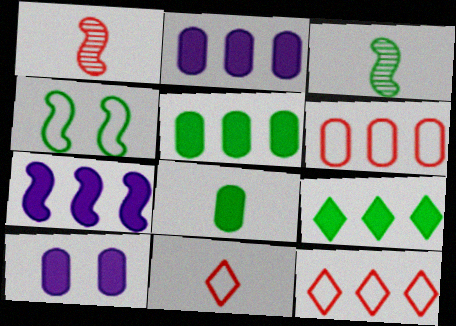[[1, 4, 7], 
[3, 10, 12]]